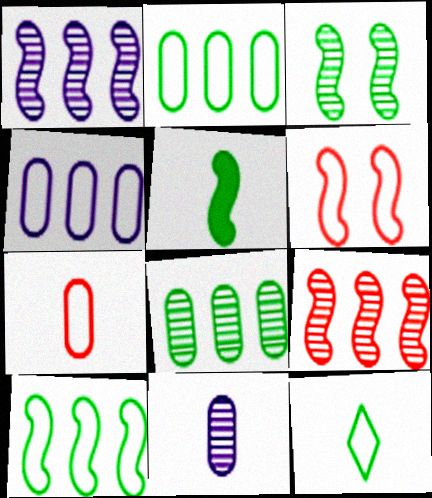[[1, 5, 6], 
[3, 5, 10], 
[4, 6, 12]]